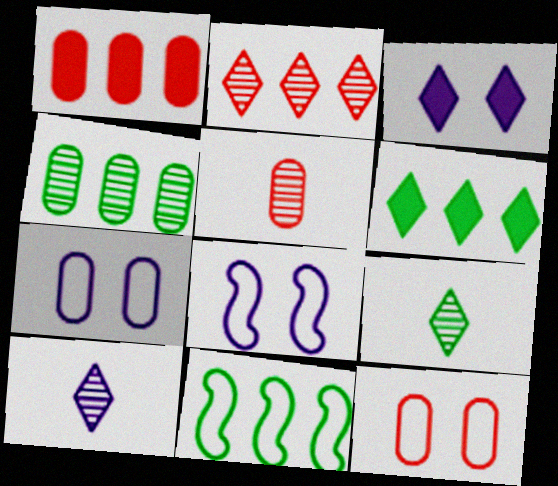[[1, 5, 12], 
[1, 8, 9], 
[3, 5, 11], 
[4, 6, 11], 
[5, 6, 8]]